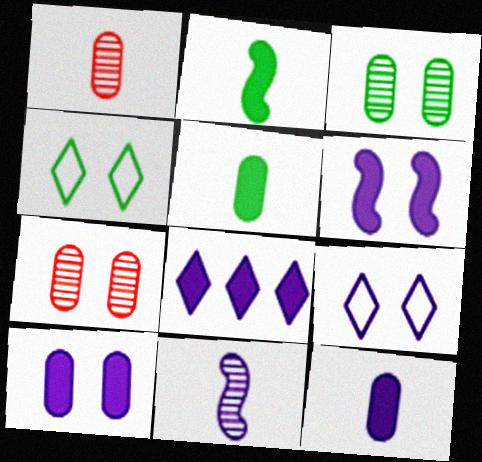[[4, 6, 7], 
[6, 8, 12]]